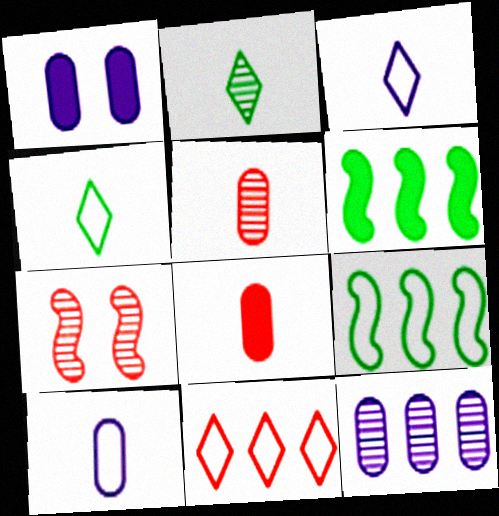[[1, 10, 12], 
[2, 7, 12], 
[6, 11, 12], 
[7, 8, 11]]